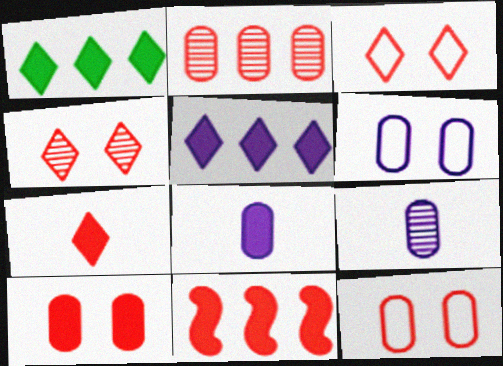[[7, 10, 11]]